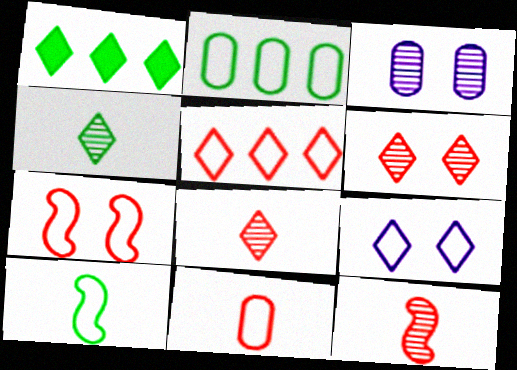[[1, 8, 9], 
[5, 7, 11]]